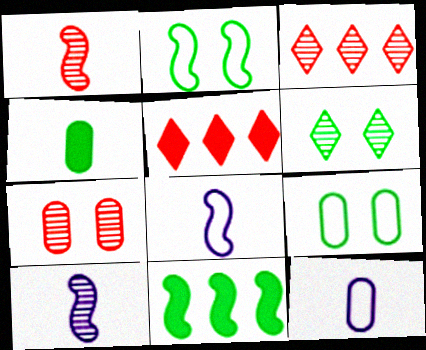[[1, 3, 7], 
[5, 9, 10]]